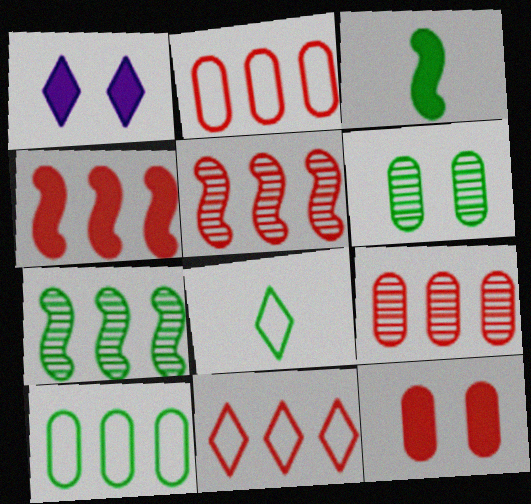[[4, 9, 11]]